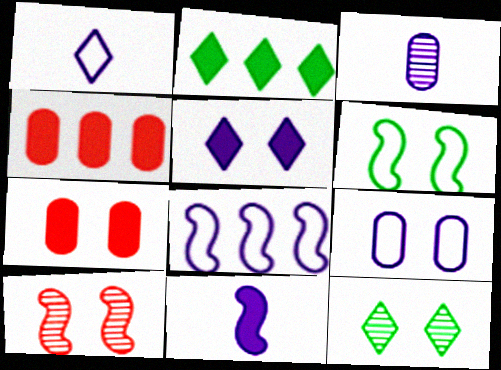[[1, 3, 11], 
[1, 8, 9], 
[2, 7, 11], 
[3, 5, 8]]